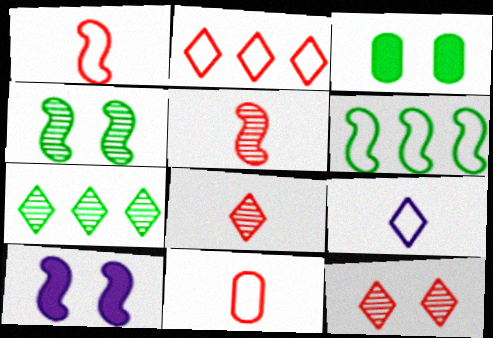[[5, 6, 10], 
[7, 10, 11]]